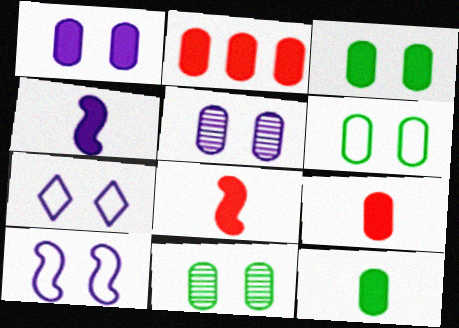[[1, 2, 12], 
[3, 6, 11]]